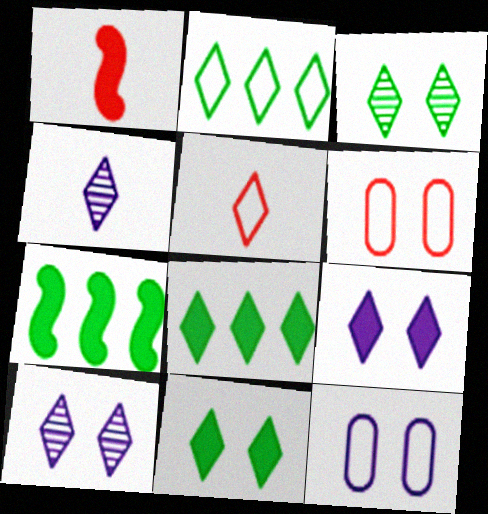[[4, 6, 7], 
[5, 8, 10]]